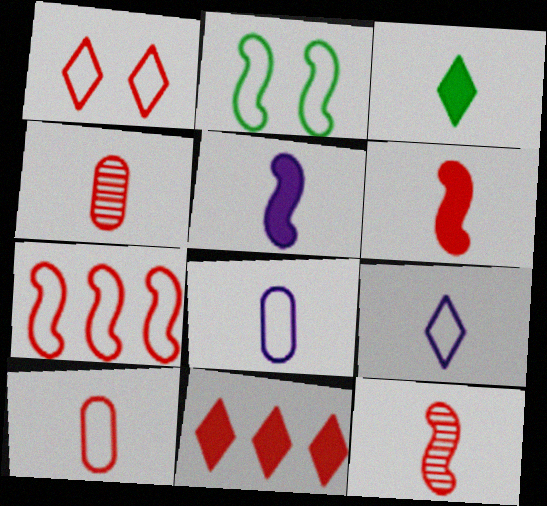[[1, 7, 10], 
[3, 8, 12]]